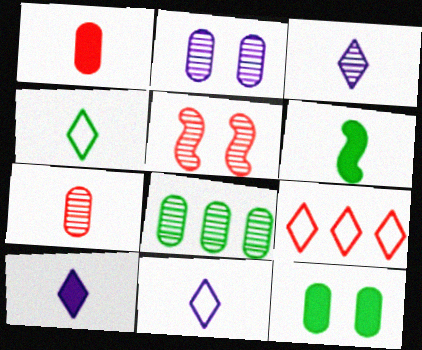[[1, 5, 9], 
[1, 6, 10], 
[2, 6, 9], 
[2, 7, 8], 
[3, 5, 8], 
[3, 10, 11], 
[6, 7, 11]]